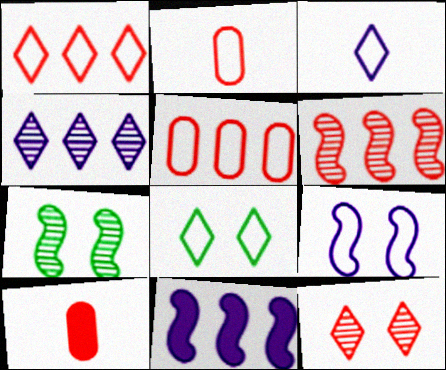[[1, 3, 8]]